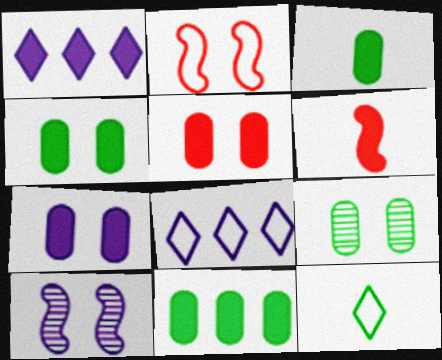[[1, 4, 6], 
[3, 4, 11], 
[4, 5, 7], 
[6, 8, 9]]